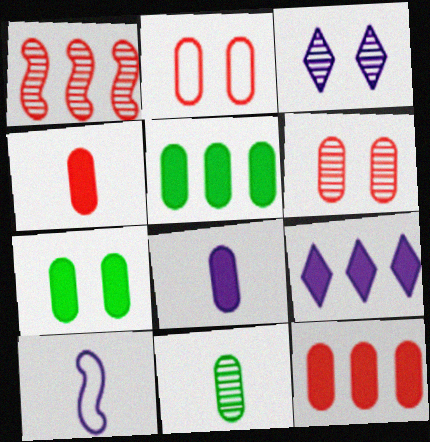[[1, 3, 11], 
[7, 8, 12]]